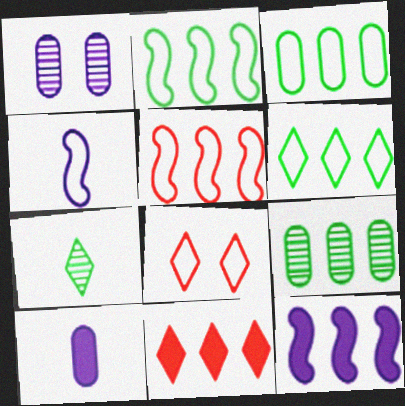[[2, 3, 6], 
[3, 4, 8]]